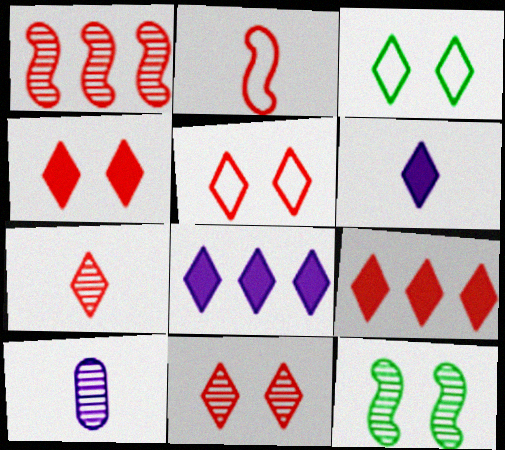[[3, 7, 8], 
[4, 5, 11], 
[5, 7, 9]]